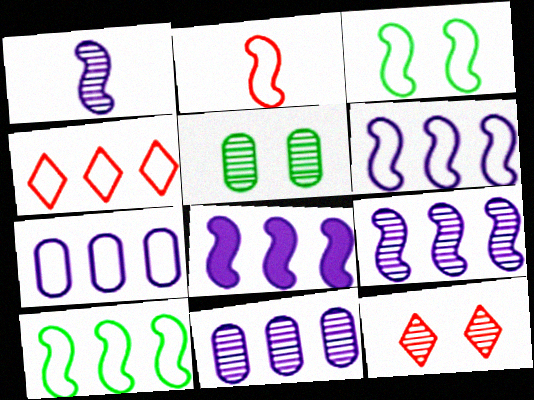[[2, 3, 6], 
[4, 7, 10], 
[6, 8, 9]]